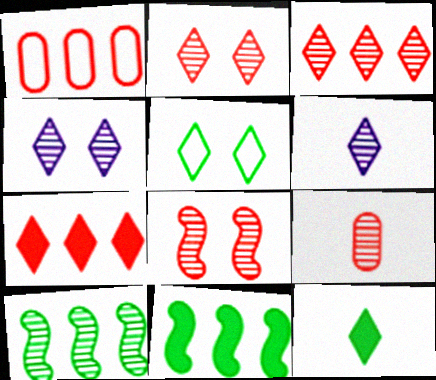[[3, 8, 9], 
[4, 9, 10], 
[5, 6, 7]]